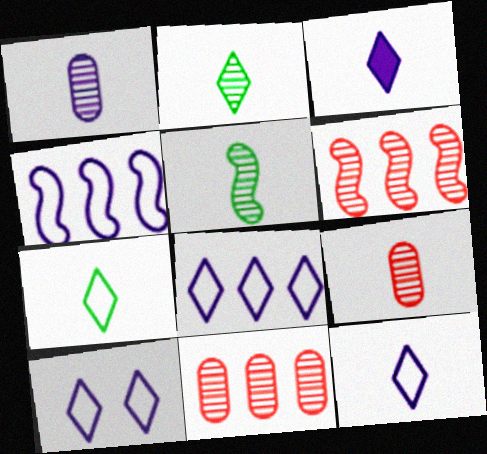[[8, 10, 12]]